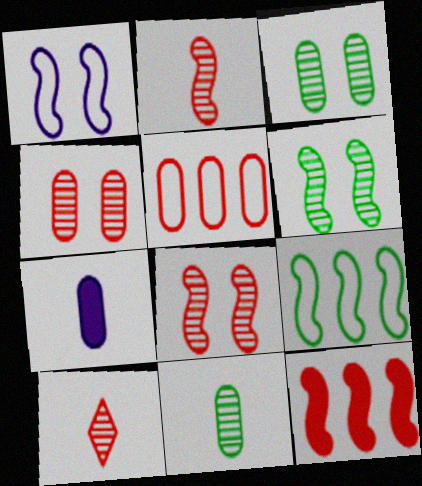[[3, 5, 7]]